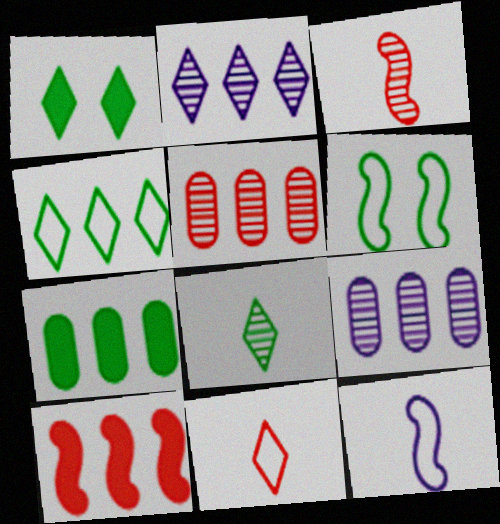[[1, 2, 11], 
[1, 4, 8], 
[1, 5, 12], 
[4, 9, 10], 
[6, 7, 8]]